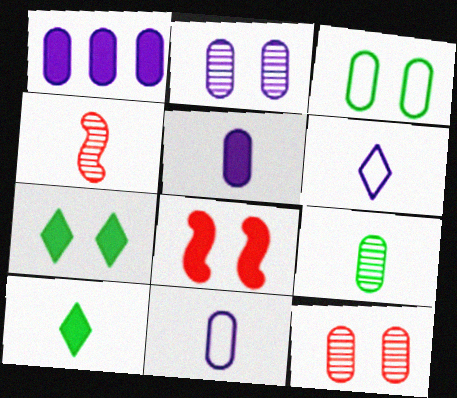[[1, 2, 11], 
[1, 8, 10], 
[4, 10, 11]]